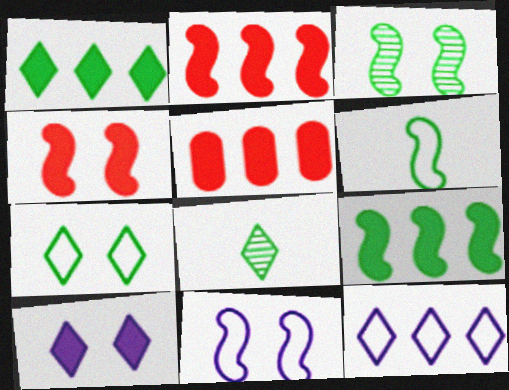[[1, 7, 8], 
[3, 4, 11], 
[3, 6, 9], 
[5, 8, 11]]